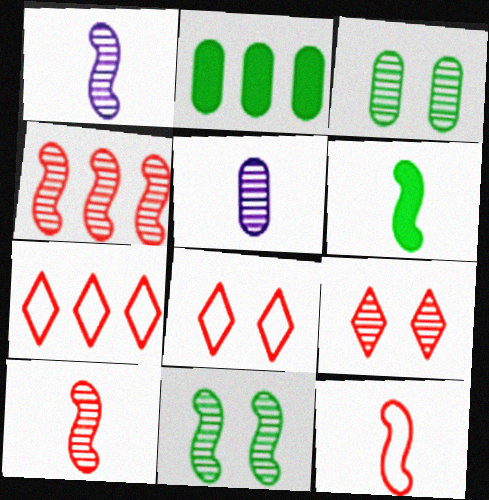[[1, 2, 8], 
[1, 4, 11], 
[1, 6, 12]]